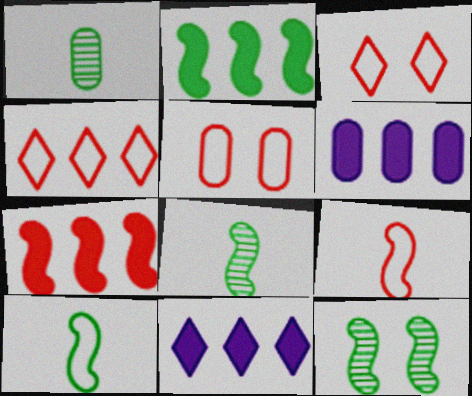[[1, 5, 6], 
[2, 10, 12], 
[3, 6, 8], 
[4, 5, 9], 
[5, 8, 11]]